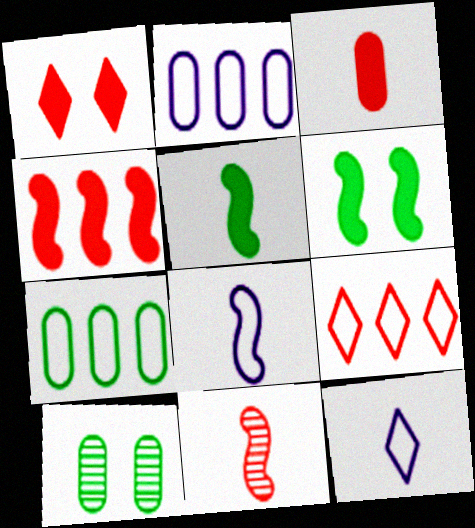[[1, 3, 4], 
[2, 3, 10], 
[4, 10, 12], 
[5, 8, 11]]